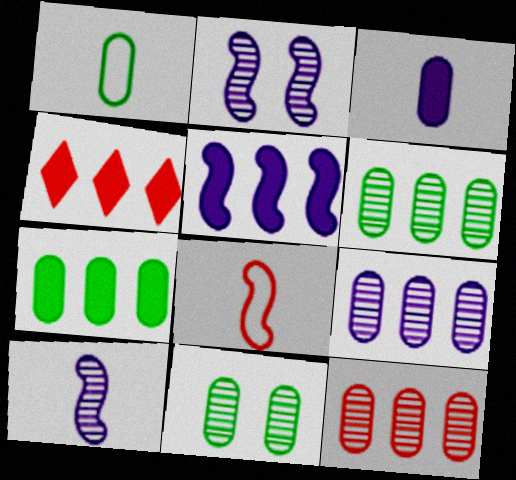[[1, 2, 4], 
[1, 7, 11], 
[4, 5, 7], 
[6, 9, 12]]